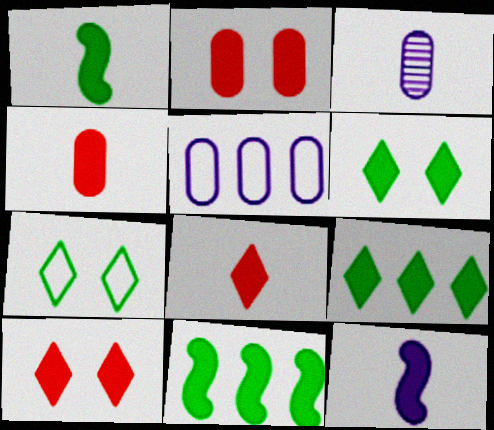[[2, 9, 12]]